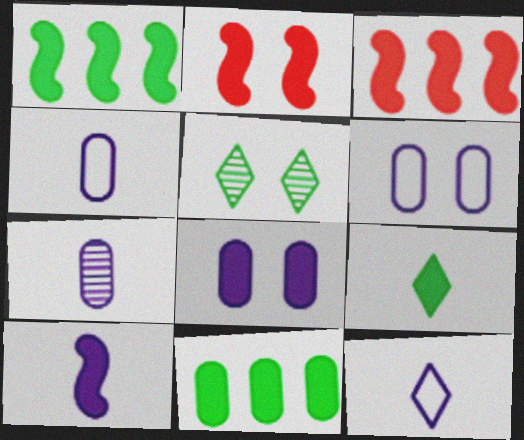[[1, 2, 10], 
[2, 5, 6], 
[3, 4, 5], 
[3, 8, 9], 
[7, 10, 12]]